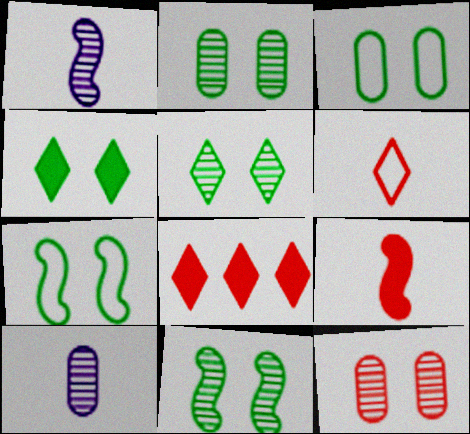[[1, 3, 8], 
[2, 4, 7], 
[2, 5, 11], 
[3, 4, 11], 
[7, 8, 10]]